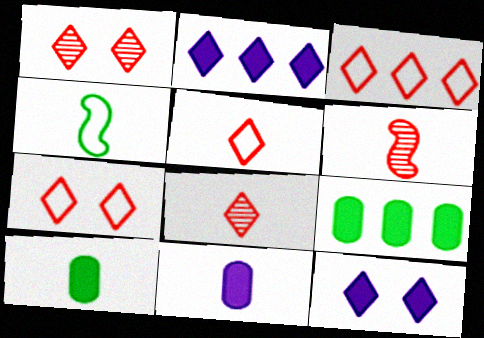[[3, 5, 7], 
[4, 8, 11]]